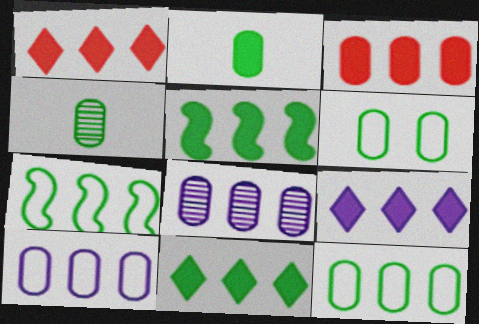[[1, 7, 8], 
[1, 9, 11], 
[3, 5, 9], 
[3, 8, 12]]